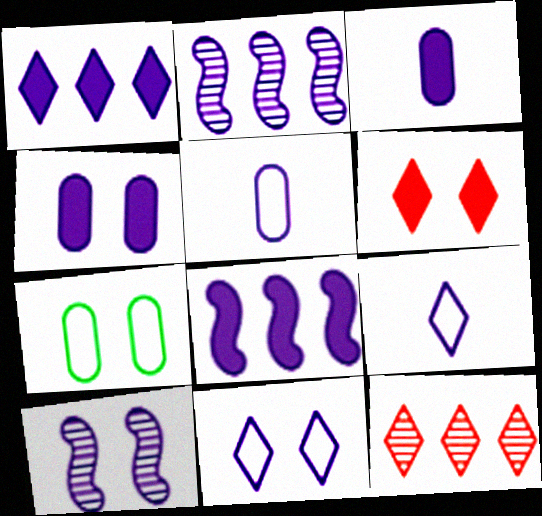[[1, 5, 10], 
[2, 3, 11], 
[2, 4, 9], 
[4, 10, 11], 
[6, 7, 10]]